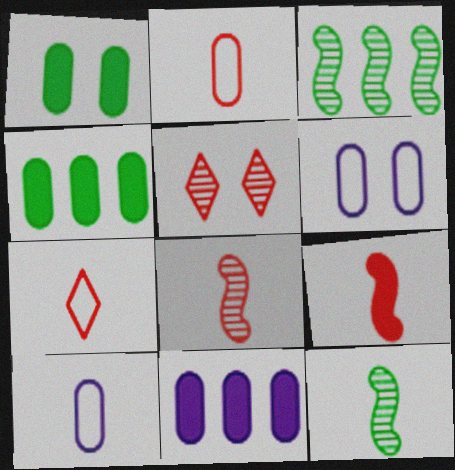[]